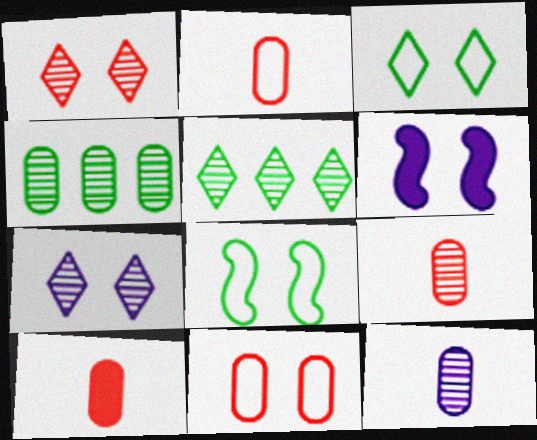[[2, 5, 6], 
[2, 9, 10]]